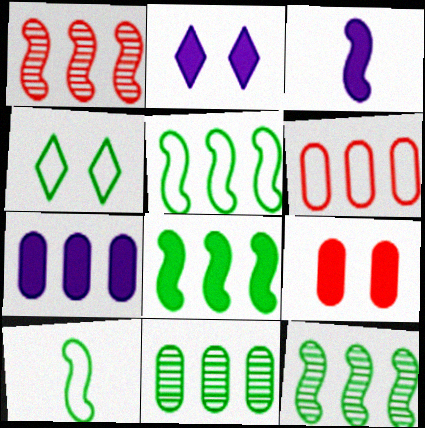[[2, 3, 7], 
[5, 8, 12], 
[6, 7, 11]]